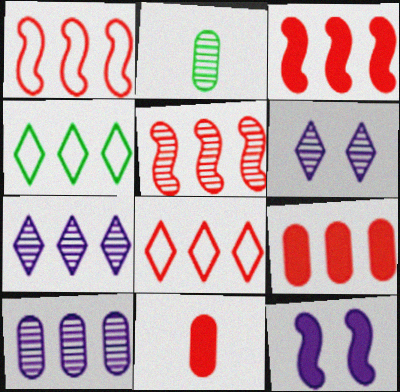[[1, 3, 5], 
[2, 5, 6], 
[2, 8, 12], 
[3, 4, 10], 
[5, 8, 9]]